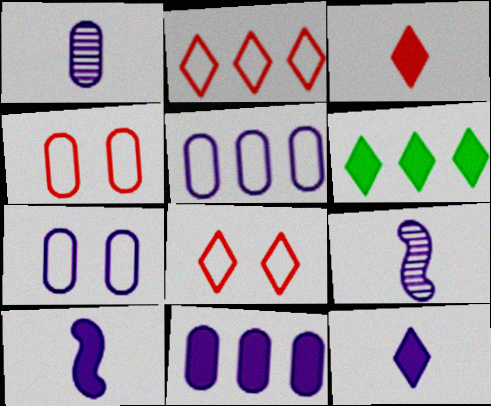[[1, 7, 11], 
[4, 6, 9]]